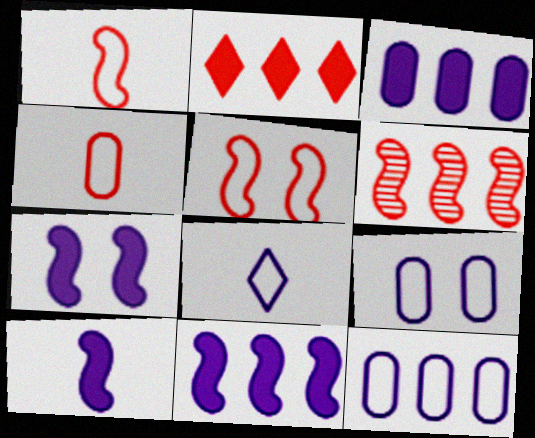[[7, 10, 11]]